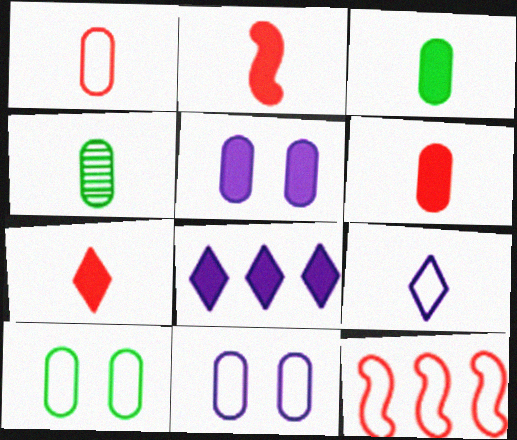[[2, 4, 9], 
[2, 6, 7], 
[9, 10, 12]]